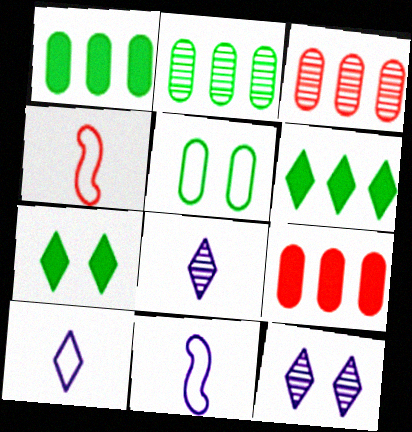[[1, 4, 12], 
[3, 7, 11]]